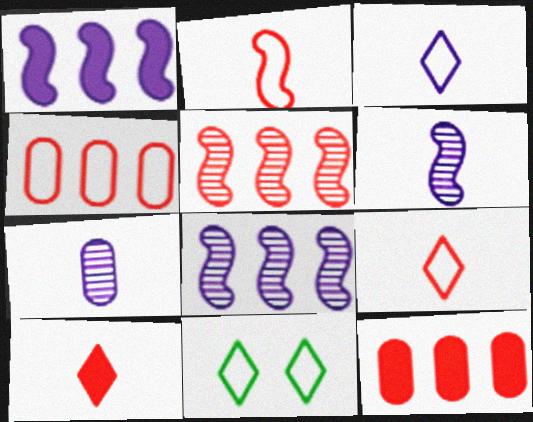[[6, 11, 12]]